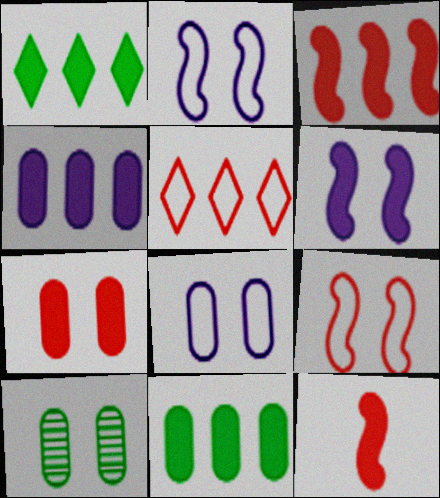[[1, 3, 4], 
[7, 8, 10]]